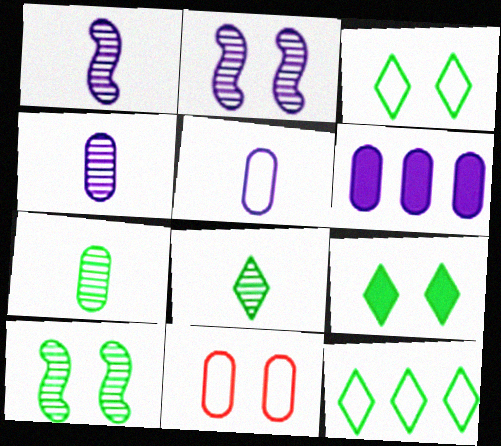[[2, 9, 11], 
[6, 7, 11], 
[8, 9, 12]]